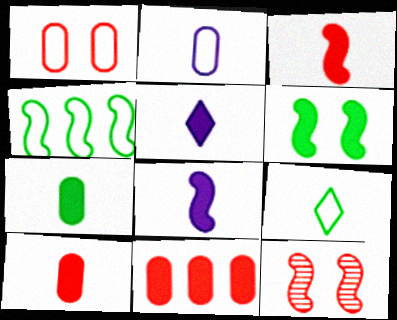[[3, 5, 7], 
[4, 8, 12], 
[5, 6, 11]]